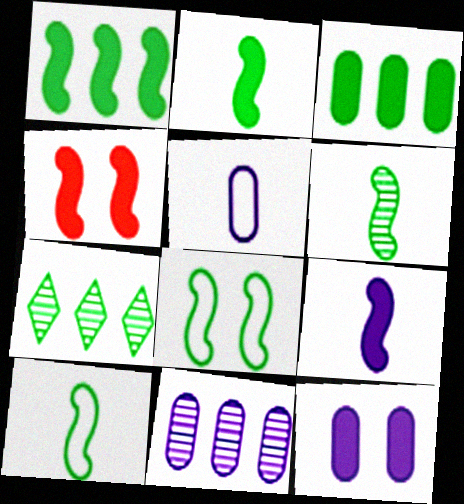[[1, 4, 9], 
[1, 6, 8], 
[2, 6, 10], 
[4, 5, 7], 
[5, 11, 12]]